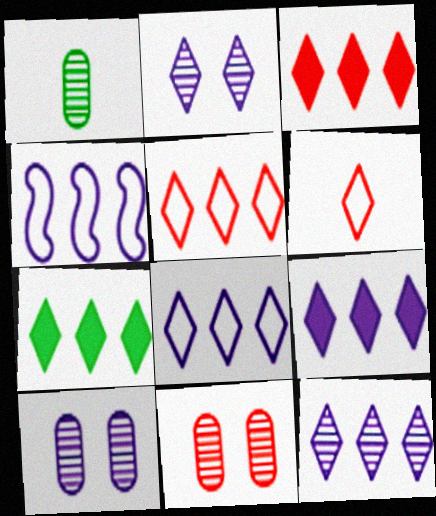[[2, 6, 7], 
[3, 7, 9], 
[5, 7, 12], 
[8, 9, 12]]